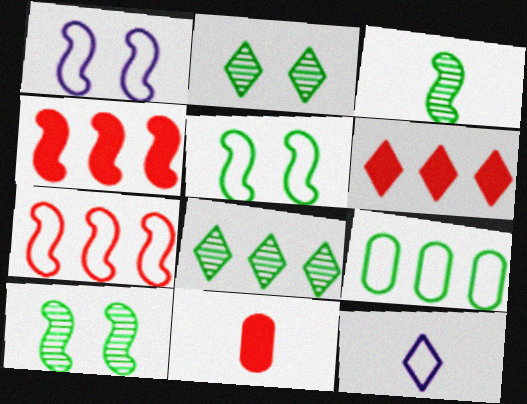[[1, 3, 4], 
[1, 8, 11], 
[2, 6, 12], 
[3, 11, 12]]